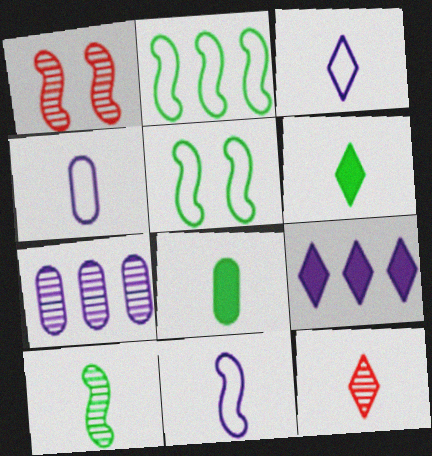[[3, 4, 11], 
[3, 6, 12], 
[8, 11, 12]]